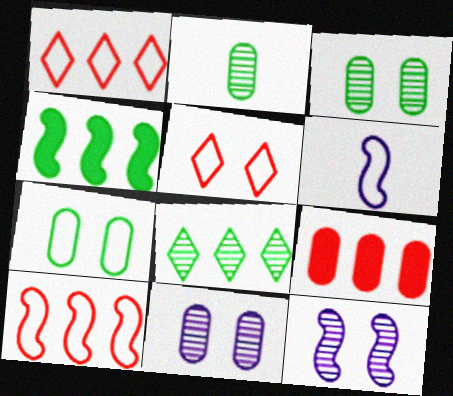[[1, 6, 7]]